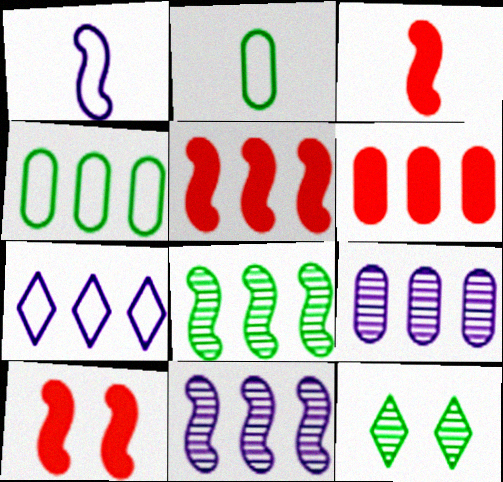[[1, 6, 12], 
[1, 8, 10], 
[3, 5, 10], 
[4, 6, 9], 
[6, 7, 8]]